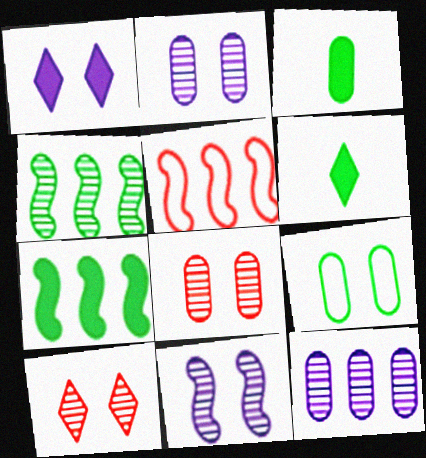[[2, 5, 6], 
[4, 6, 9]]